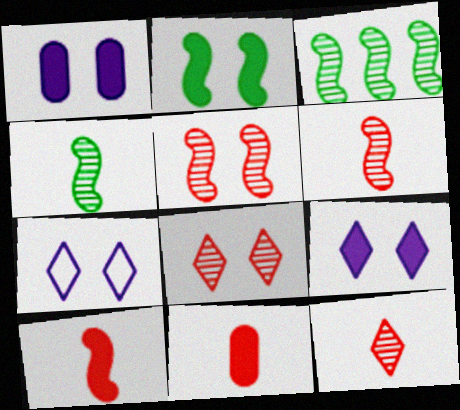[[3, 7, 11]]